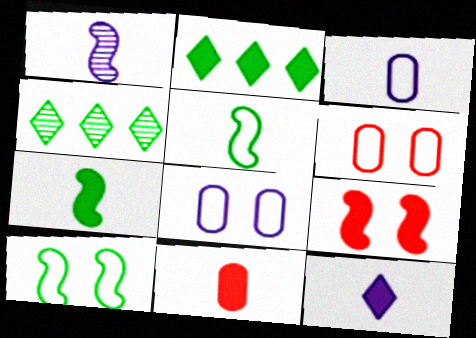[[1, 2, 6], 
[1, 3, 12], 
[3, 4, 9], 
[7, 11, 12]]